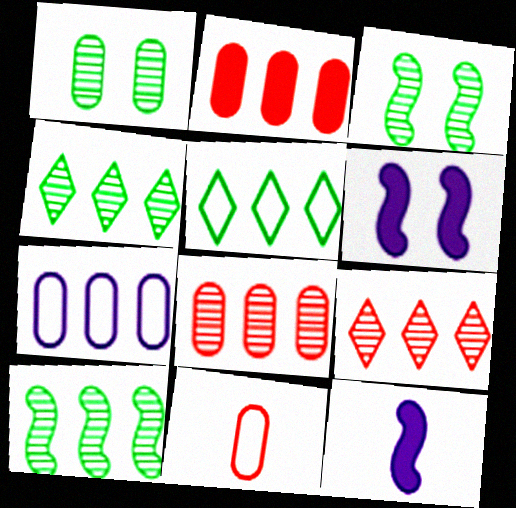[[4, 6, 11]]